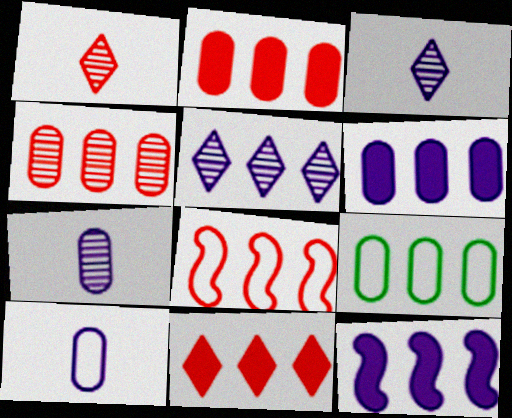[[4, 6, 9], 
[4, 8, 11]]